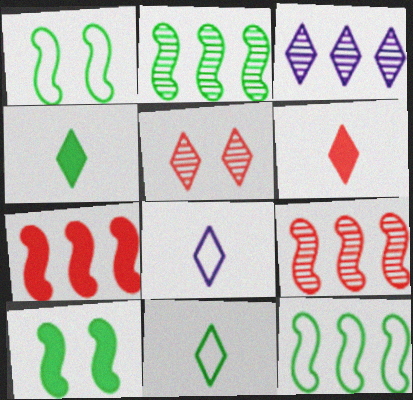[]